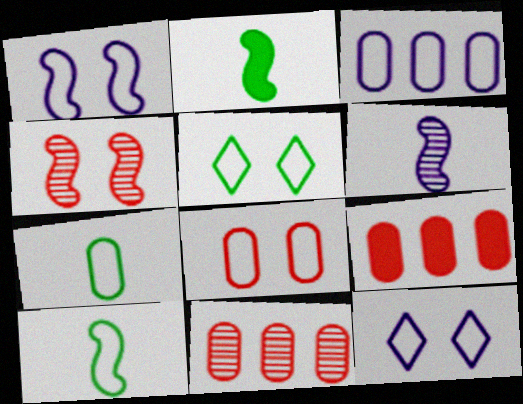[[1, 5, 8], 
[2, 11, 12], 
[3, 7, 8], 
[5, 6, 9]]